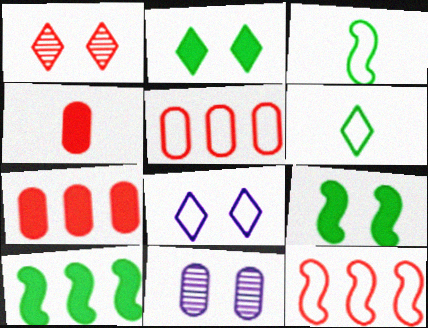[[1, 2, 8], 
[1, 4, 12], 
[3, 5, 8]]